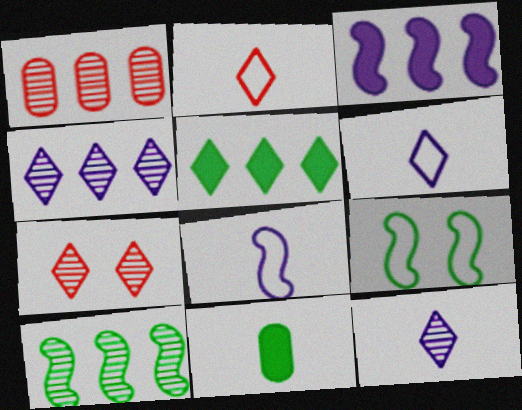[[1, 4, 10], 
[5, 6, 7]]